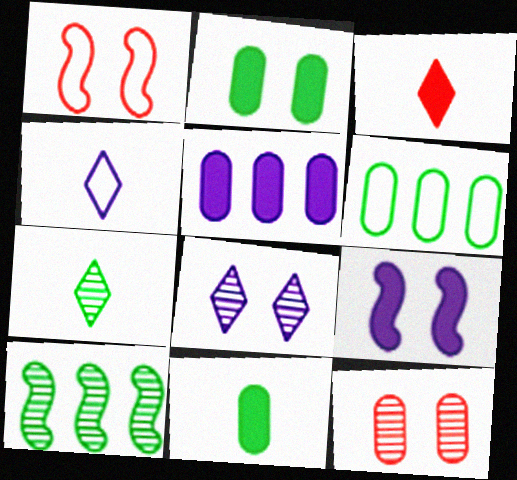[[1, 2, 8], 
[1, 4, 6], 
[1, 5, 7], 
[3, 4, 7]]